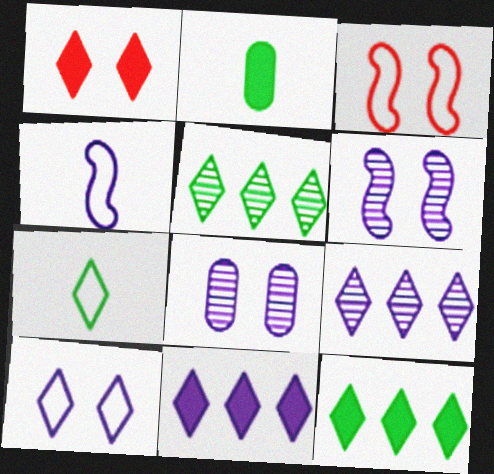[[1, 7, 9], 
[2, 3, 9], 
[4, 8, 11]]